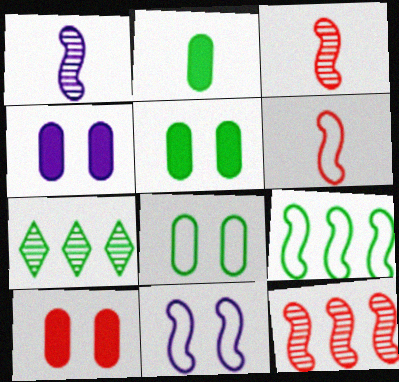[[4, 5, 10], 
[4, 6, 7], 
[6, 9, 11]]